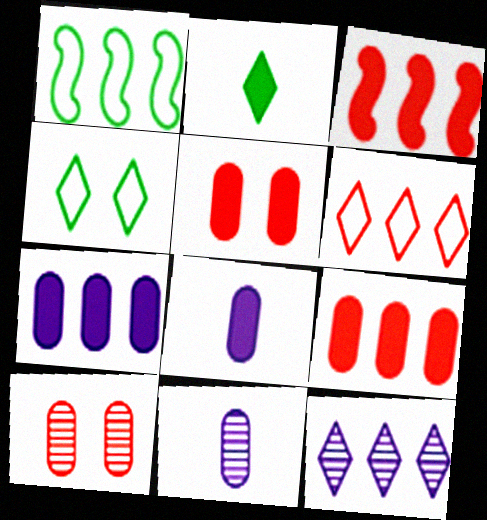[[1, 9, 12], 
[3, 4, 11]]